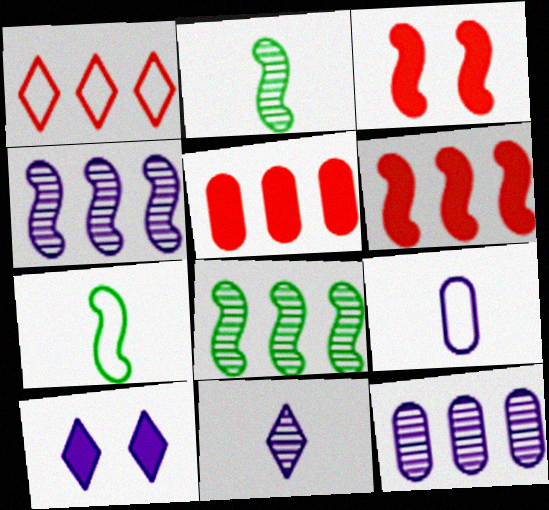[[3, 4, 7], 
[4, 9, 10]]